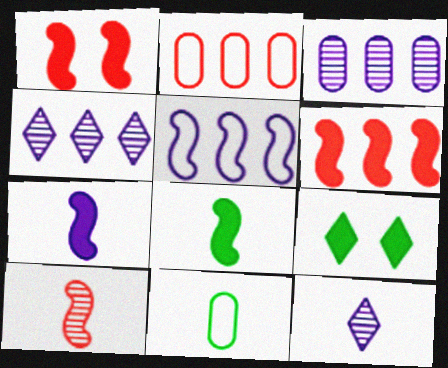[[1, 4, 11]]